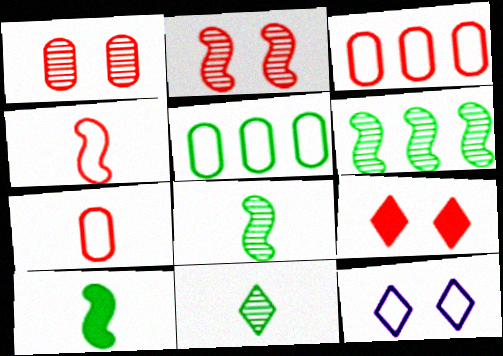[[4, 5, 12]]